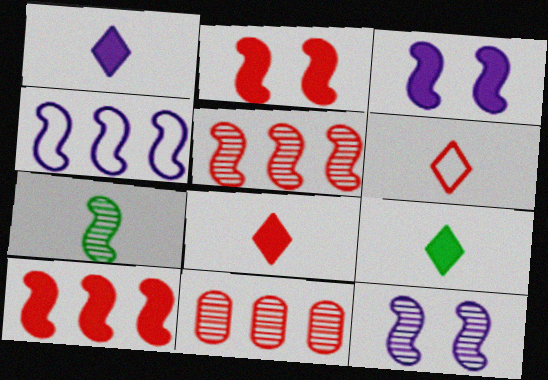[[1, 8, 9], 
[2, 4, 7], 
[2, 6, 11], 
[5, 7, 12]]